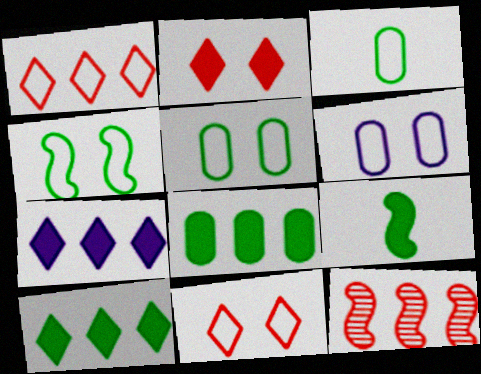[[4, 6, 11]]